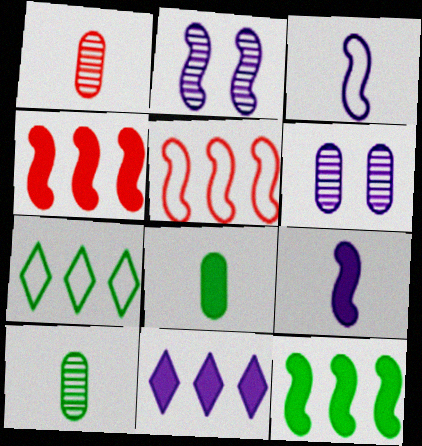[[3, 6, 11]]